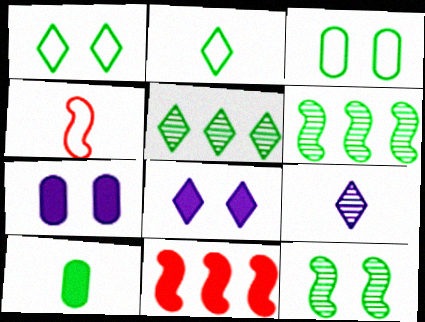[[1, 6, 10], 
[3, 9, 11], 
[4, 5, 7], 
[4, 9, 10], 
[8, 10, 11]]